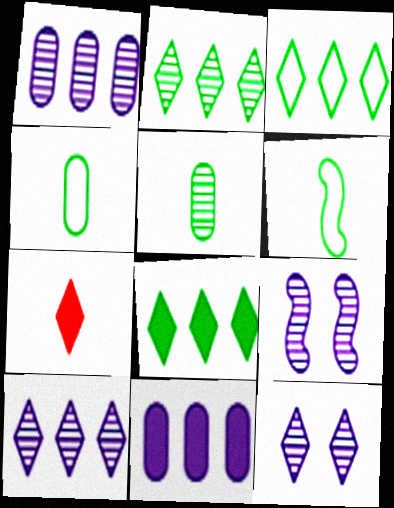[[2, 3, 8], 
[3, 7, 12]]